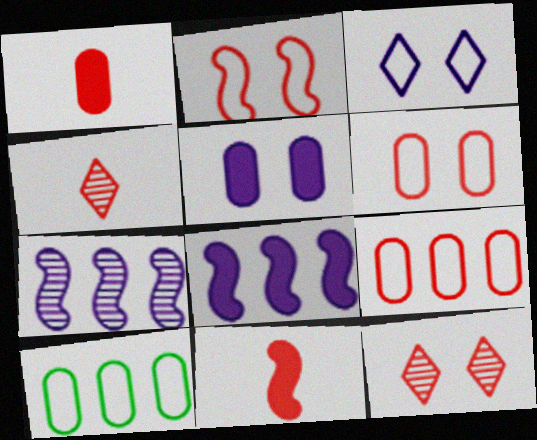[[9, 11, 12]]